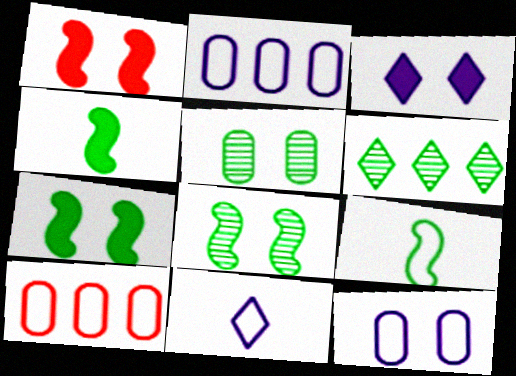[]